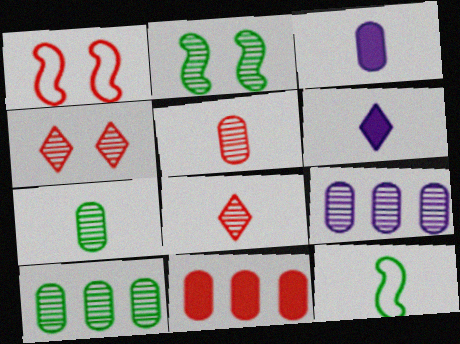[[1, 6, 10], 
[1, 8, 11], 
[2, 8, 9], 
[3, 8, 12], 
[5, 6, 12]]